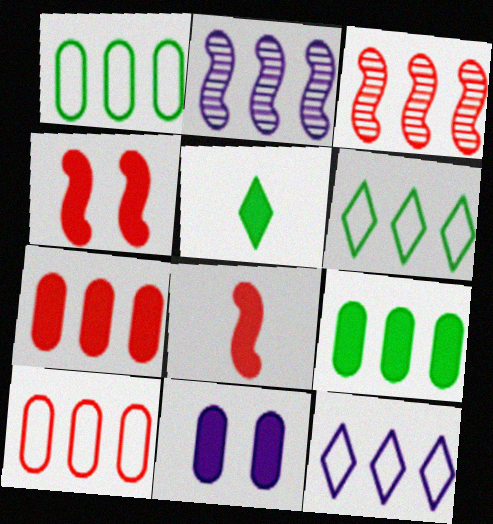[[2, 6, 7], 
[3, 9, 12]]